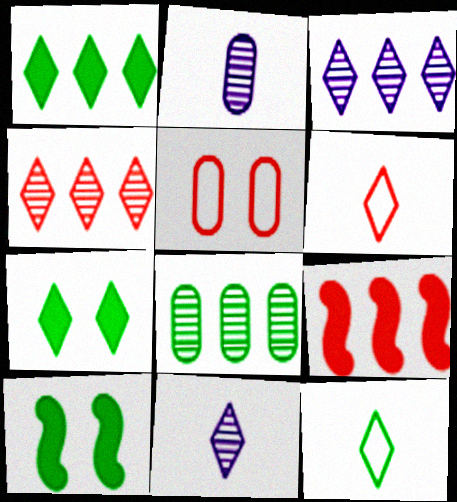[[3, 6, 7], 
[8, 10, 12]]